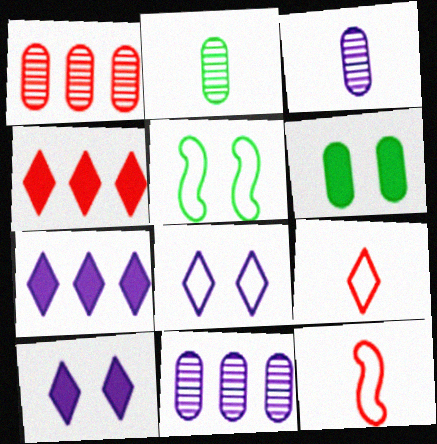[[3, 4, 5]]